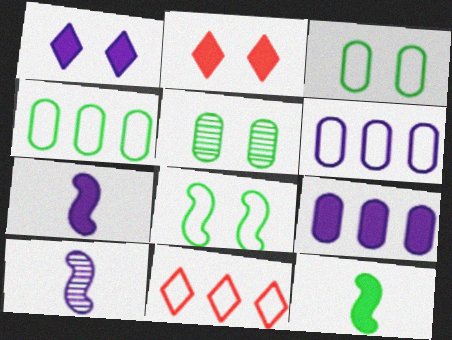[[1, 6, 10], 
[1, 7, 9], 
[2, 4, 10], 
[2, 9, 12], 
[5, 7, 11]]